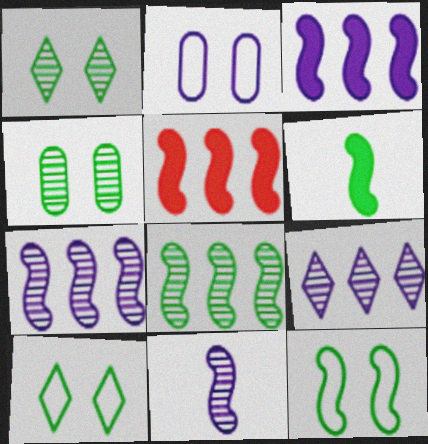[[5, 11, 12], 
[6, 8, 12]]